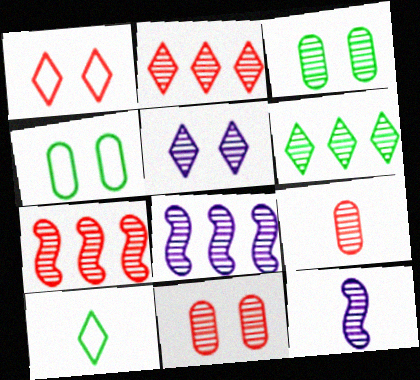[[2, 3, 12], 
[6, 11, 12]]